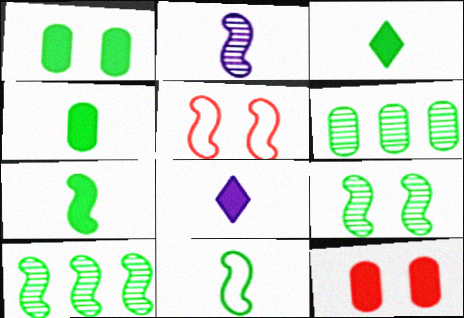[[3, 4, 7], 
[5, 6, 8]]